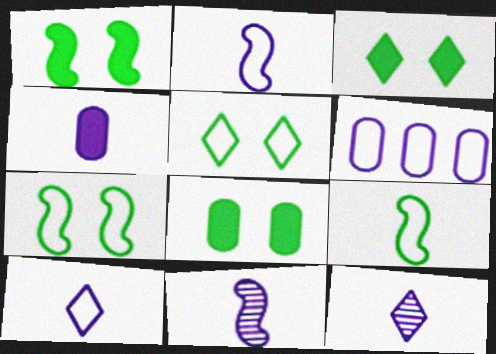[[1, 3, 8], 
[2, 4, 12], 
[4, 10, 11]]